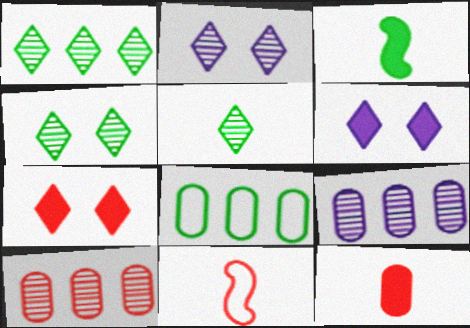[[1, 4, 5], 
[3, 4, 8], 
[7, 10, 11]]